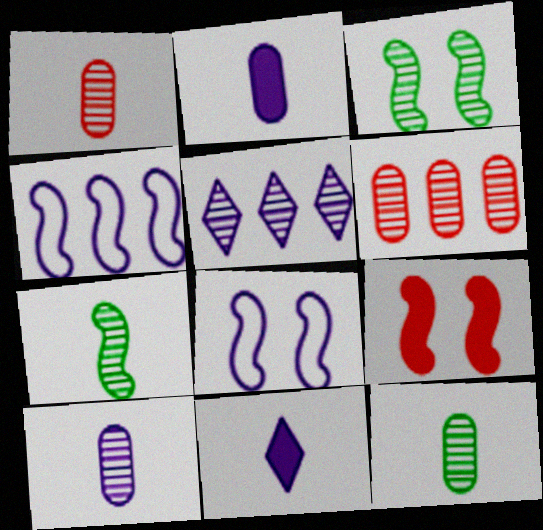[[1, 3, 5], 
[1, 10, 12], 
[2, 5, 8], 
[3, 8, 9], 
[4, 7, 9]]